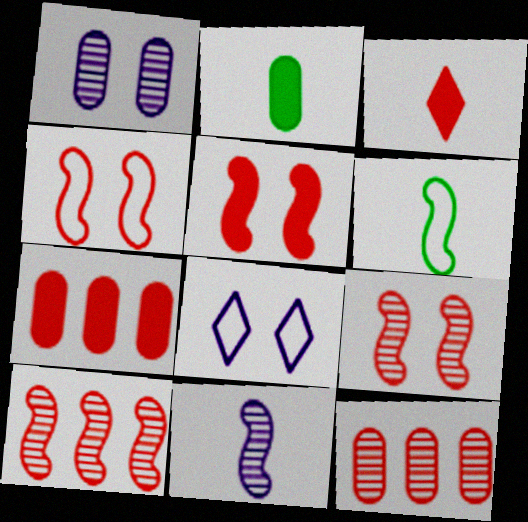[[2, 8, 10], 
[3, 4, 12], 
[3, 5, 7], 
[4, 5, 9]]